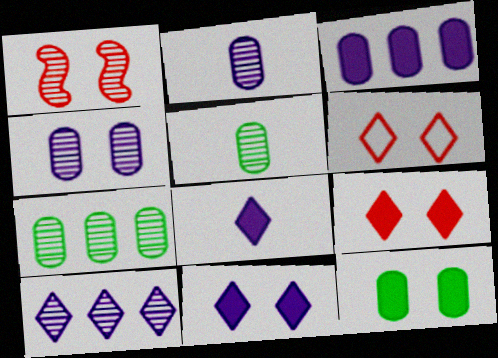[[1, 5, 10]]